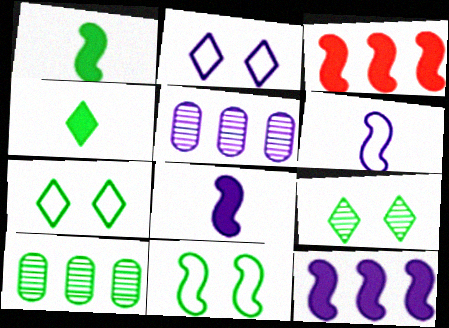[[1, 7, 10], 
[2, 5, 8], 
[4, 10, 11]]